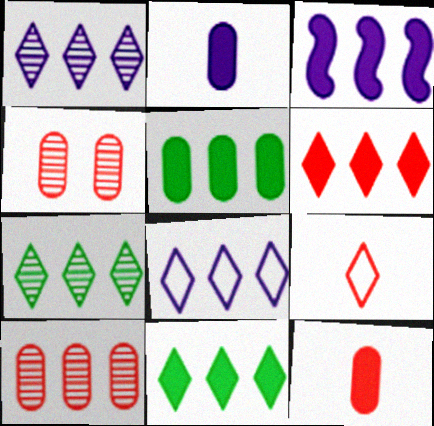[[3, 5, 6], 
[6, 7, 8]]